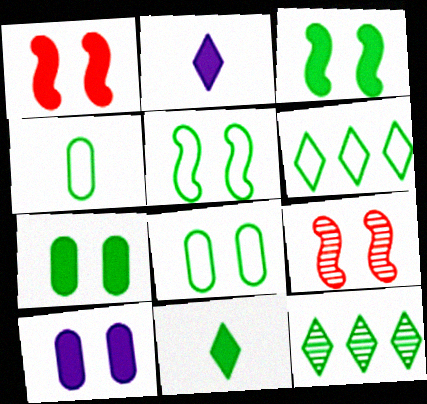[[3, 4, 12], 
[4, 5, 6]]